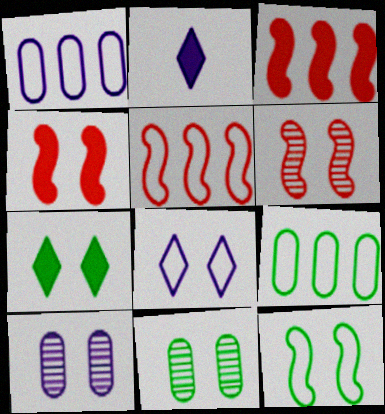[[2, 5, 11], 
[2, 6, 9], 
[4, 8, 11], 
[7, 11, 12]]